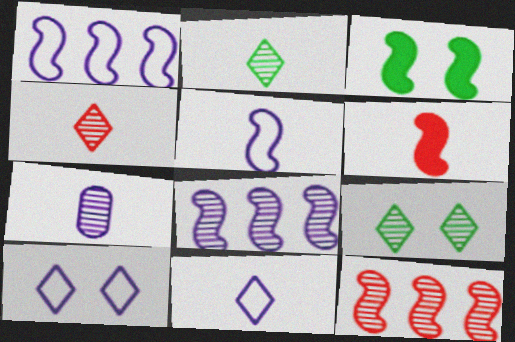[[3, 5, 12], 
[7, 9, 12]]